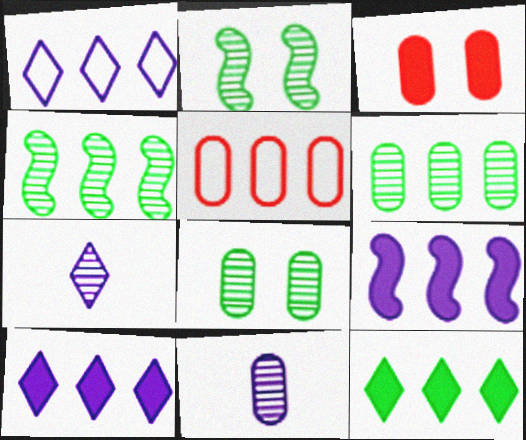[[4, 5, 10]]